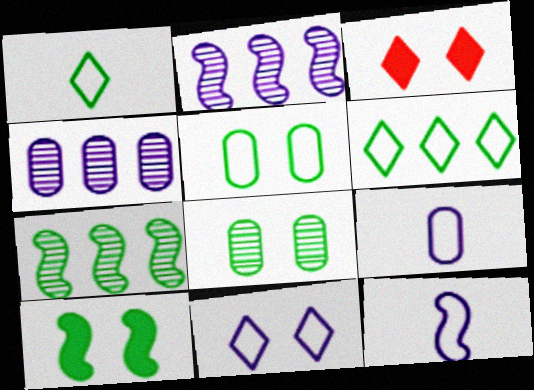[[3, 7, 9]]